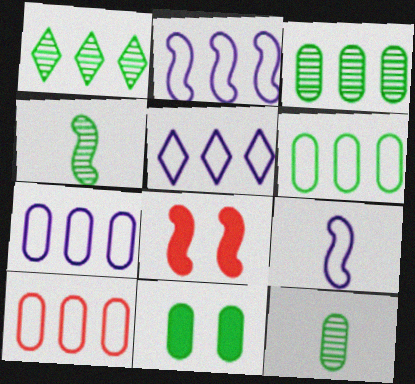[[2, 4, 8], 
[2, 5, 7], 
[5, 8, 12], 
[6, 7, 10], 
[6, 11, 12]]